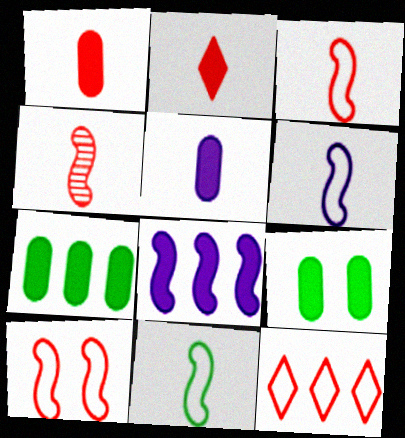[[2, 8, 9], 
[3, 6, 11]]